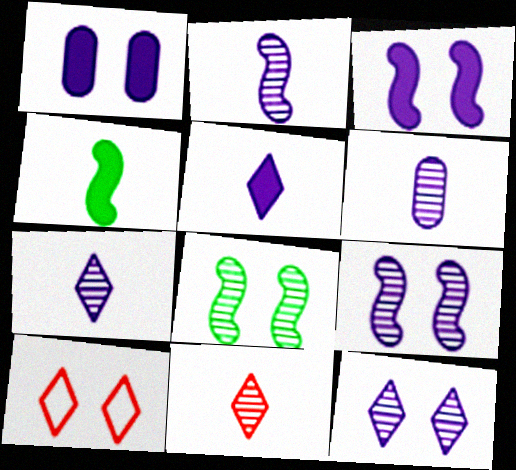[[1, 8, 10], 
[2, 6, 7]]